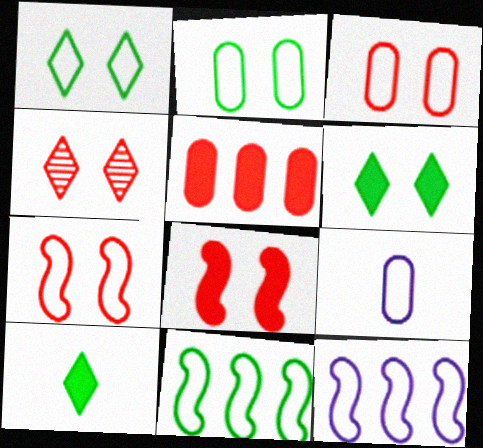[[3, 4, 8]]